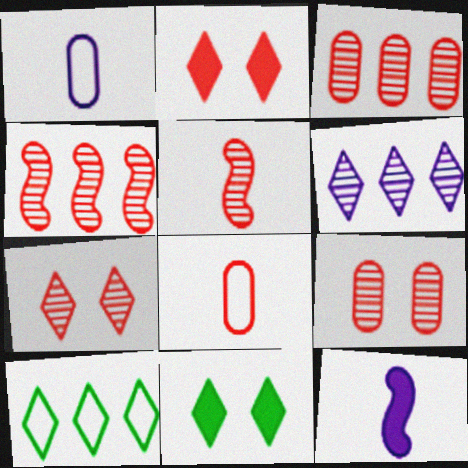[[1, 4, 11], 
[2, 4, 8], 
[3, 5, 7], 
[9, 10, 12]]